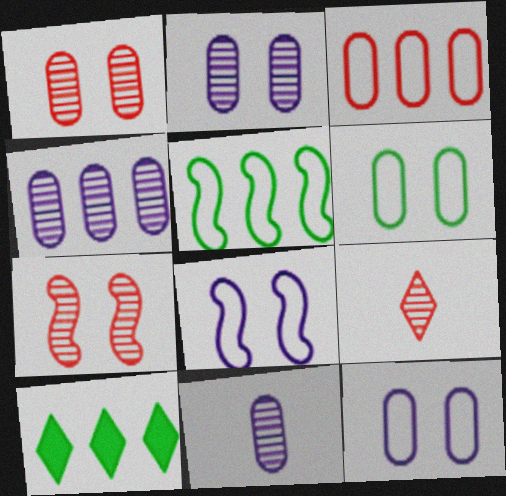[[2, 4, 11]]